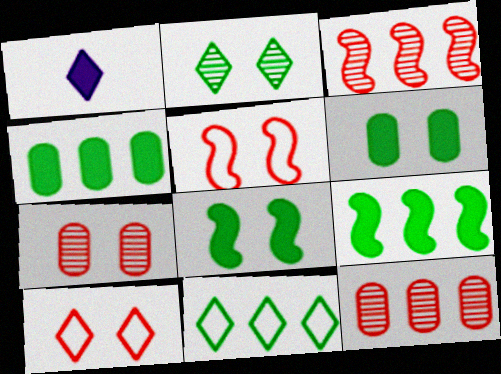[]